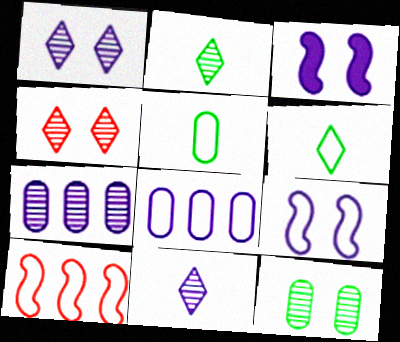[[3, 8, 11]]